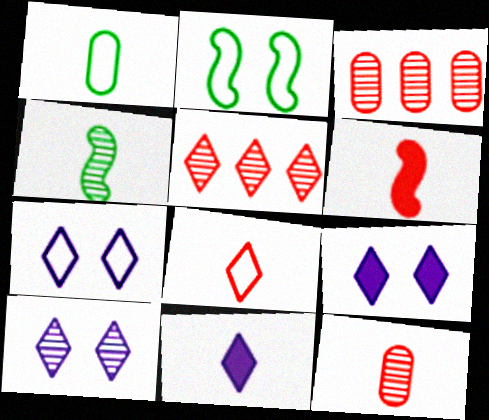[[2, 3, 11], 
[3, 4, 10], 
[6, 8, 12], 
[7, 9, 10]]